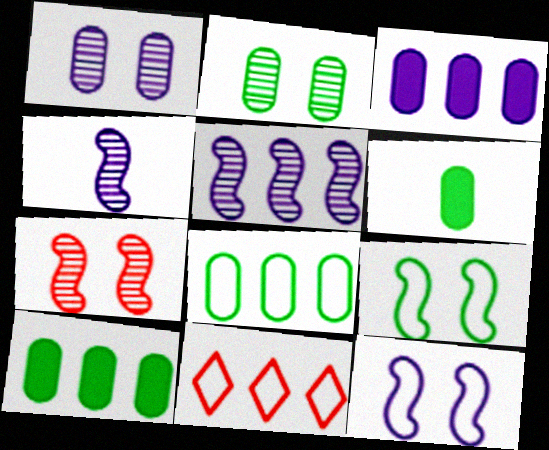[[2, 6, 8], 
[5, 10, 11]]